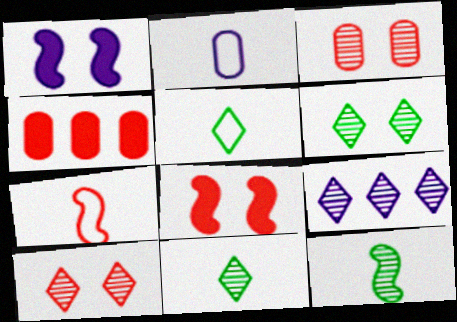[[1, 2, 9], 
[2, 5, 7], 
[3, 9, 12], 
[4, 7, 10], 
[9, 10, 11]]